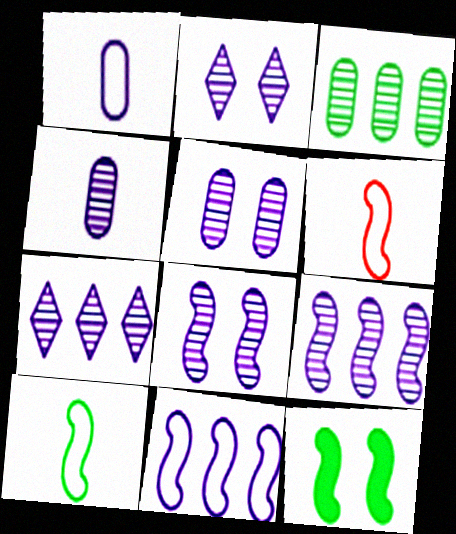[[2, 4, 9], 
[2, 5, 8], 
[4, 7, 8], 
[6, 9, 12]]